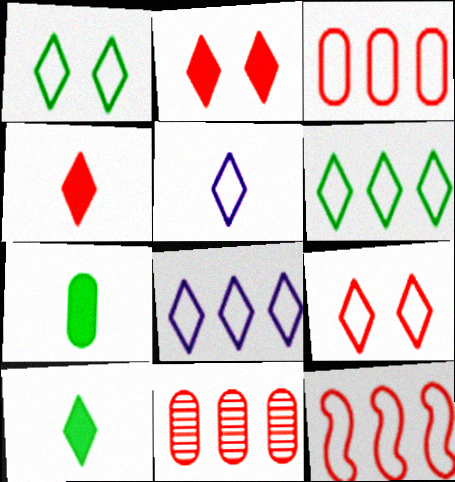[[5, 6, 9]]